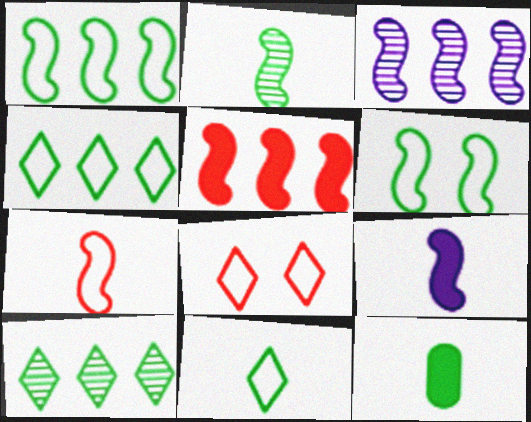[[1, 3, 5], 
[2, 7, 9], 
[2, 11, 12], 
[3, 8, 12], 
[6, 10, 12]]